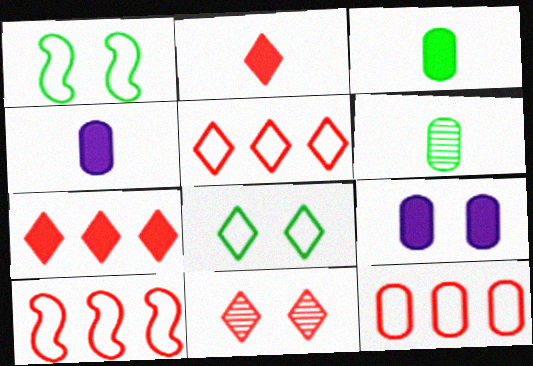[[1, 9, 11], 
[2, 5, 11], 
[5, 10, 12], 
[6, 9, 12]]